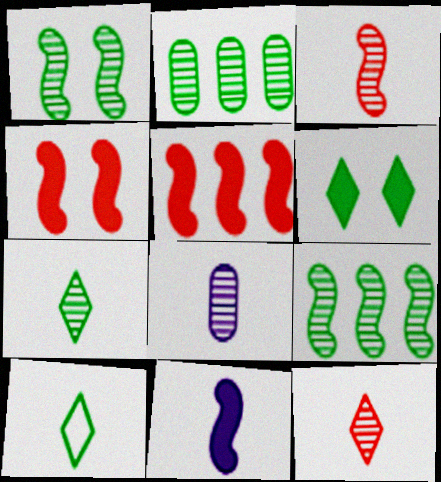[[1, 2, 7], 
[3, 7, 8]]